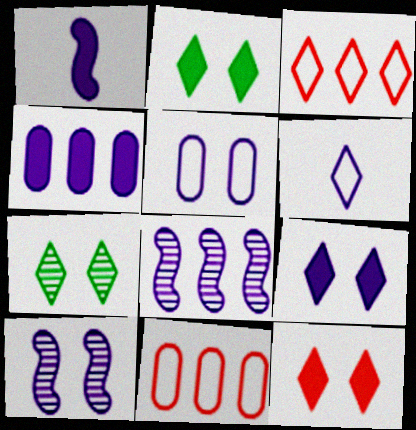[[1, 4, 9], 
[1, 7, 11], 
[2, 9, 12], 
[4, 6, 10], 
[5, 9, 10]]